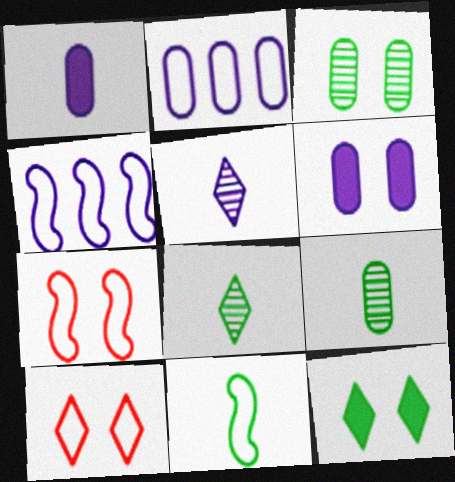[[2, 10, 11], 
[4, 5, 6], 
[4, 7, 11]]